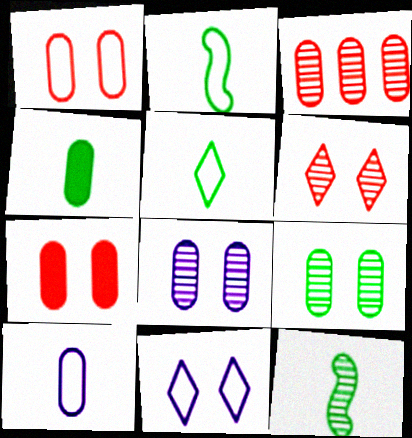[[4, 5, 12]]